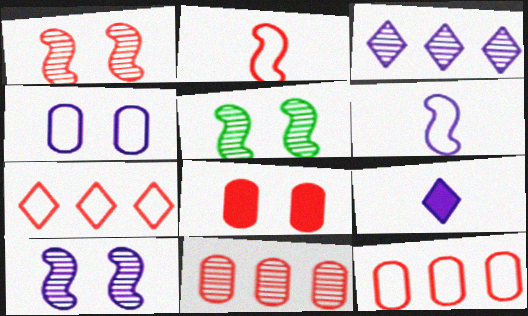[[1, 5, 10], 
[5, 9, 12]]